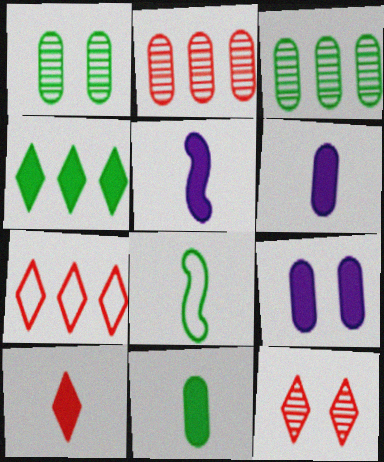[[1, 4, 8], 
[1, 5, 7], 
[5, 10, 11], 
[7, 10, 12]]